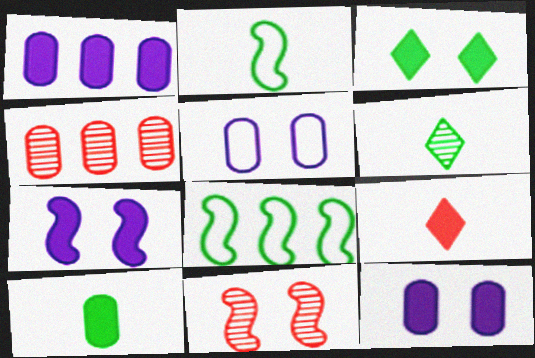[[2, 6, 10], 
[3, 5, 11], 
[4, 5, 10]]